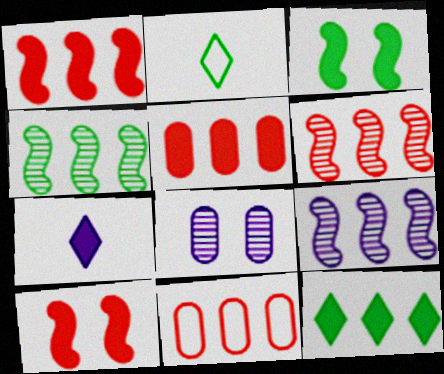[[1, 2, 8], 
[3, 5, 7], 
[4, 6, 9], 
[9, 11, 12]]